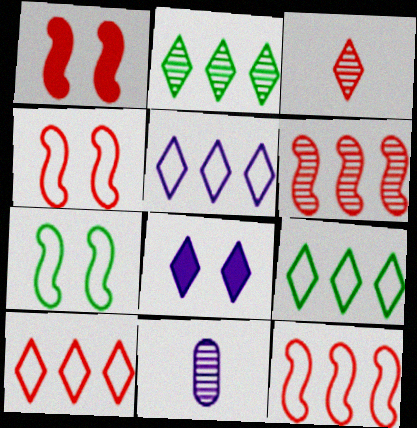[[1, 9, 11], 
[3, 8, 9], 
[5, 9, 10]]